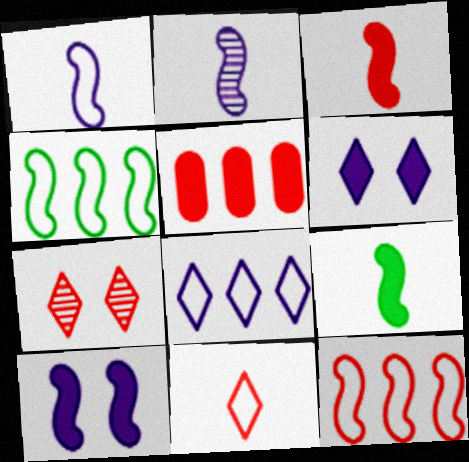[[5, 6, 9]]